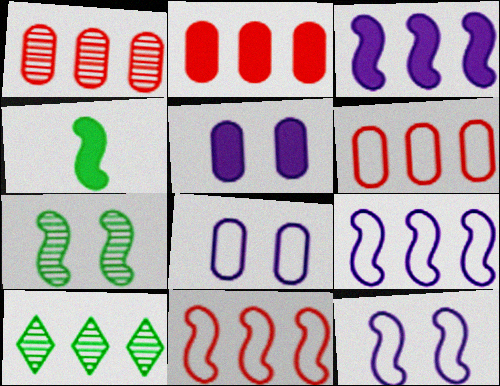[[1, 2, 6], 
[2, 9, 10], 
[3, 6, 10]]